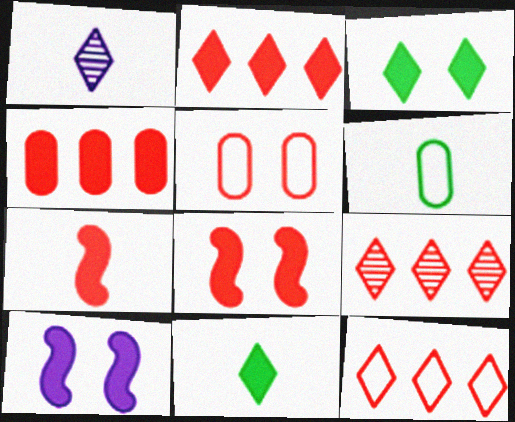[[1, 3, 12], 
[1, 6, 7], 
[2, 9, 12], 
[4, 10, 11], 
[5, 7, 9], 
[6, 9, 10]]